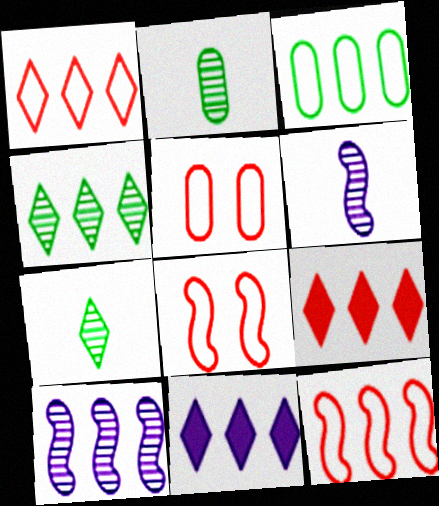[[1, 4, 11], 
[2, 8, 11], 
[3, 9, 10]]